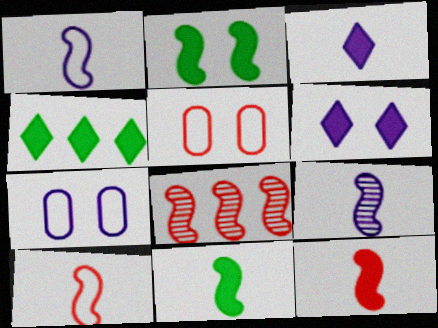[[1, 2, 8], 
[4, 5, 9], 
[9, 10, 11]]